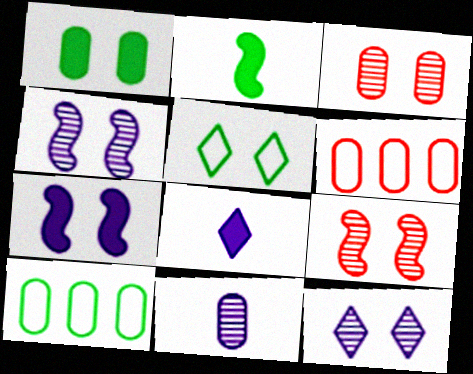[[1, 6, 11], 
[2, 6, 12], 
[3, 5, 7], 
[8, 9, 10]]